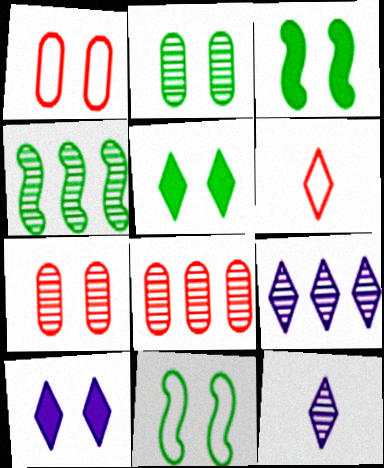[[2, 5, 11], 
[4, 7, 12], 
[4, 8, 9], 
[5, 6, 9], 
[7, 10, 11]]